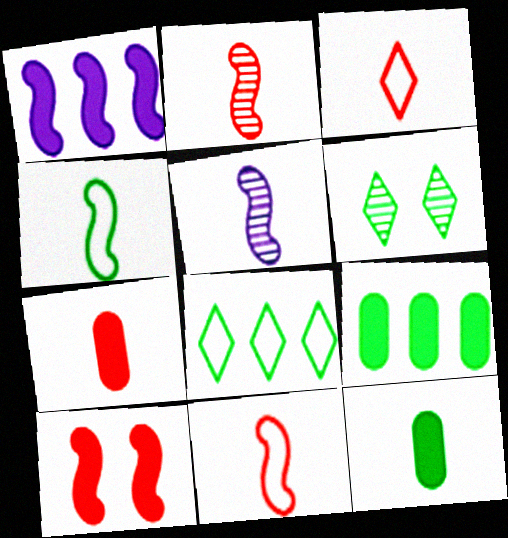[[2, 3, 7], 
[3, 5, 12], 
[4, 6, 9]]